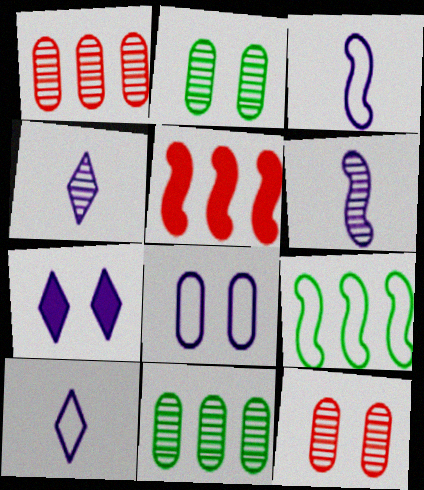[[2, 5, 10]]